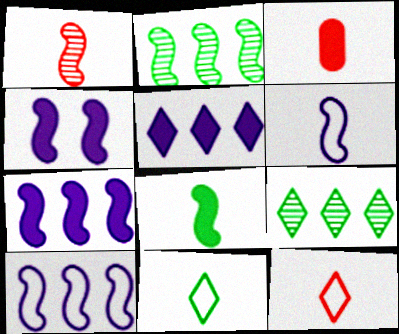[[1, 3, 12], 
[1, 6, 8]]